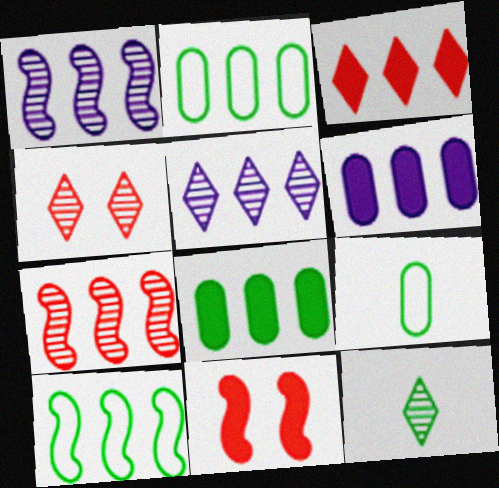[[1, 2, 3], 
[4, 5, 12], 
[5, 9, 11]]